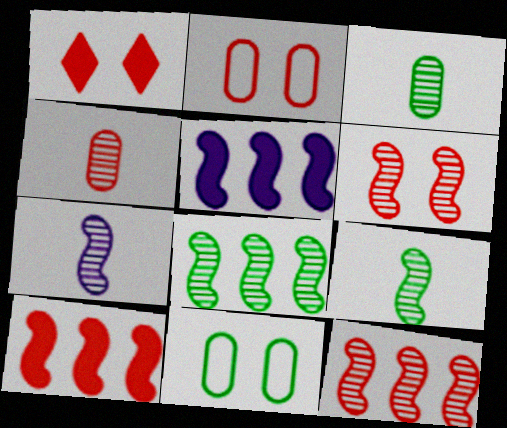[[1, 2, 6], 
[6, 7, 8]]